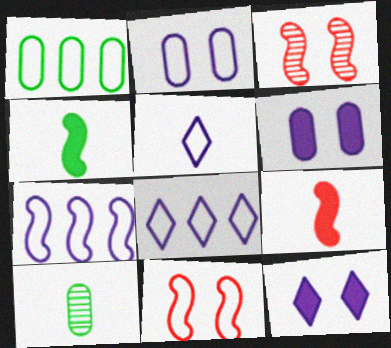[[1, 5, 11], 
[2, 5, 7], 
[3, 4, 7], 
[5, 9, 10]]